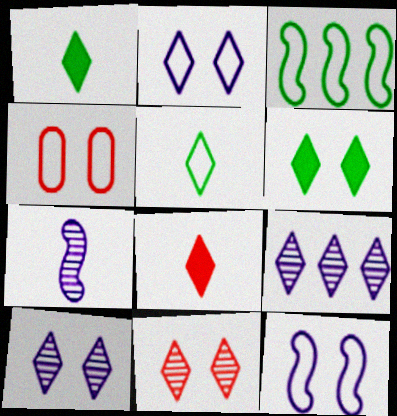[[2, 6, 11]]